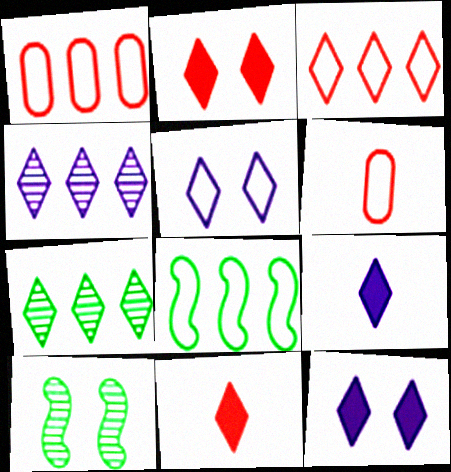[[1, 9, 10], 
[4, 5, 9], 
[5, 6, 8], 
[5, 7, 11]]